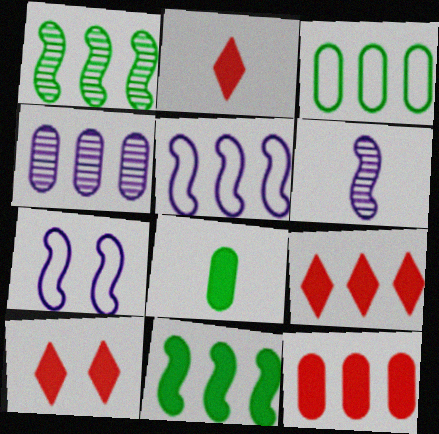[[2, 9, 10], 
[3, 4, 12], 
[3, 6, 10]]